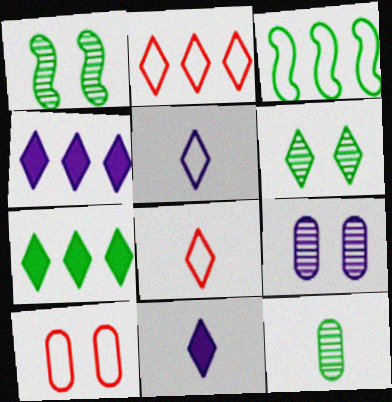[[2, 6, 11], 
[3, 5, 10], 
[4, 6, 8]]